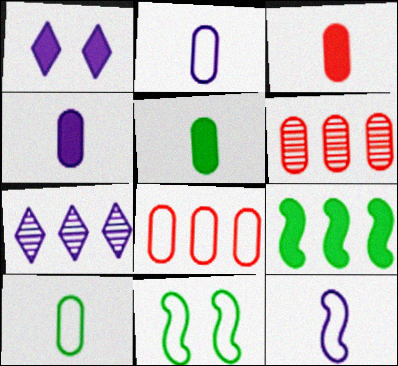[[1, 3, 9], 
[3, 4, 5], 
[3, 7, 11], 
[7, 8, 9]]